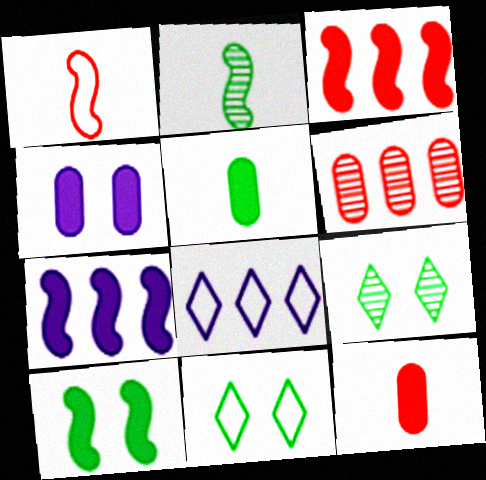[]